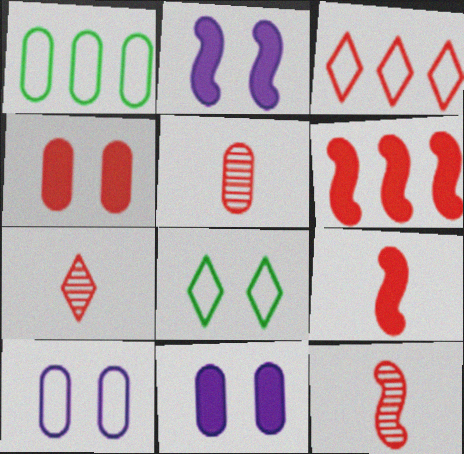[[1, 2, 7], 
[1, 5, 11], 
[3, 4, 12], 
[5, 7, 12]]